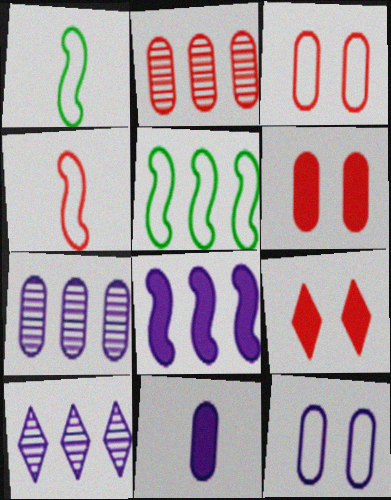[[1, 6, 10], 
[1, 7, 9], 
[2, 4, 9], 
[7, 11, 12]]